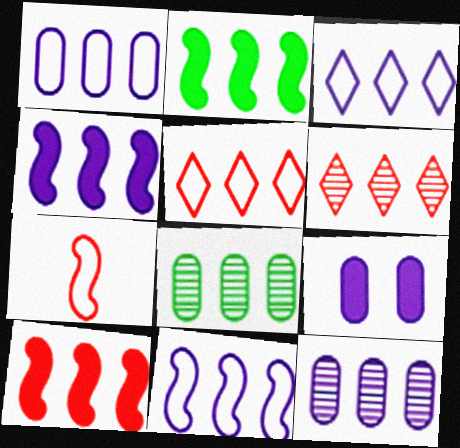[[1, 2, 6], 
[1, 3, 11], 
[2, 4, 10], 
[2, 5, 12], 
[3, 4, 12], 
[3, 8, 10], 
[4, 5, 8]]